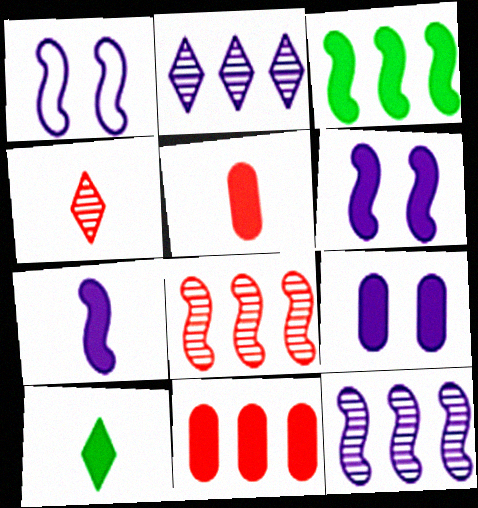[[1, 7, 12], 
[5, 7, 10], 
[6, 10, 11]]